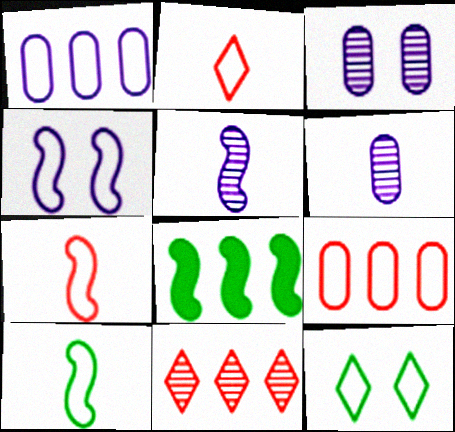[[1, 7, 12], 
[1, 8, 11], 
[2, 3, 8]]